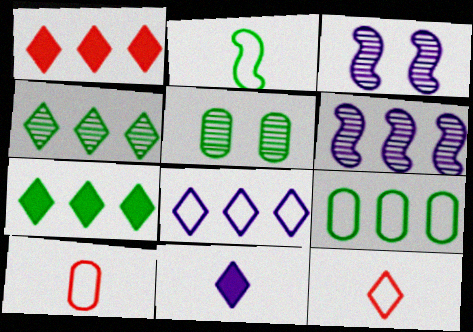[[1, 4, 8], 
[1, 6, 9], 
[2, 5, 7], 
[3, 7, 10]]